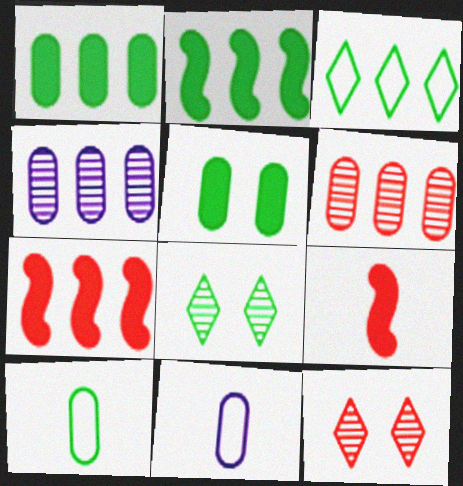[[2, 8, 10], 
[2, 11, 12], 
[3, 4, 7], 
[5, 6, 11], 
[7, 8, 11]]